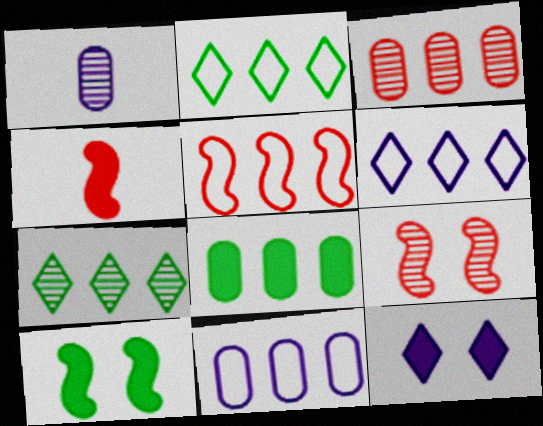[[1, 7, 9], 
[2, 5, 11], 
[3, 8, 11], 
[4, 5, 9], 
[4, 8, 12]]